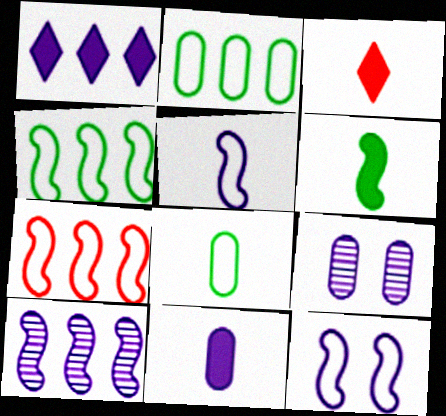[[1, 5, 9], 
[3, 4, 9], 
[3, 6, 11]]